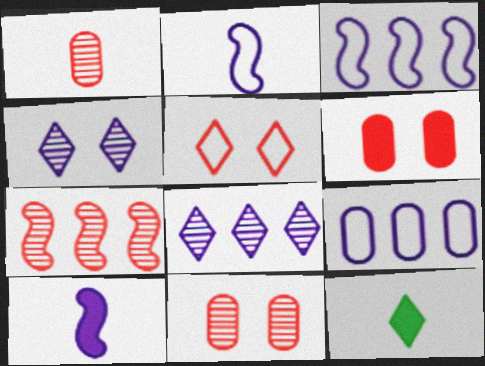[[1, 2, 12], 
[3, 11, 12], 
[4, 9, 10], 
[5, 8, 12]]